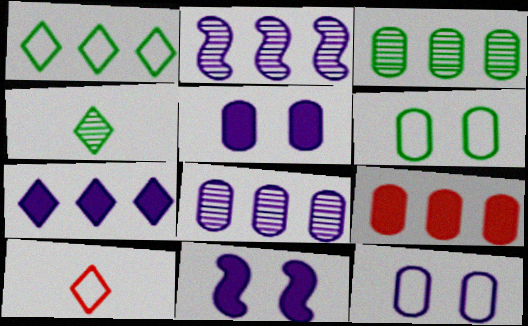[[1, 2, 9], 
[3, 10, 11]]